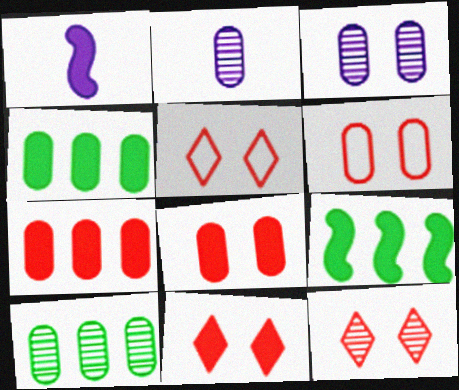[[1, 4, 11], 
[1, 5, 10], 
[2, 4, 6], 
[2, 5, 9], 
[5, 11, 12]]